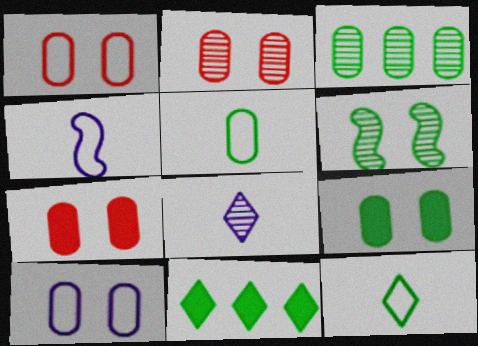[[1, 2, 7], 
[2, 4, 11], 
[2, 9, 10], 
[3, 5, 9], 
[5, 6, 11]]